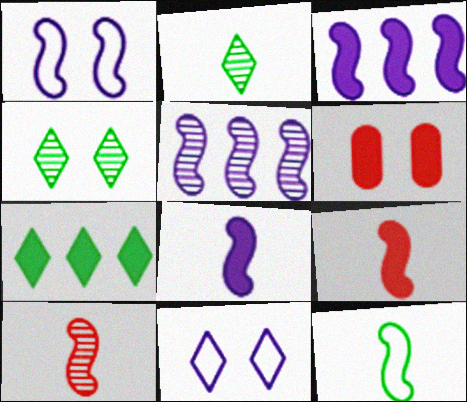[[1, 4, 6], 
[1, 5, 8], 
[6, 7, 8], 
[8, 10, 12]]